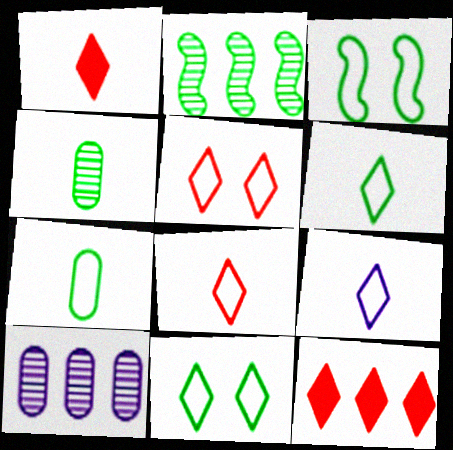[[1, 3, 10], 
[6, 8, 9]]